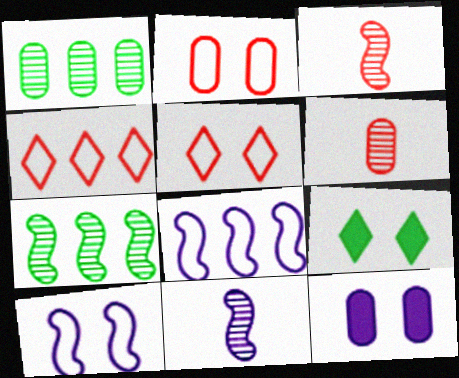[[6, 8, 9]]